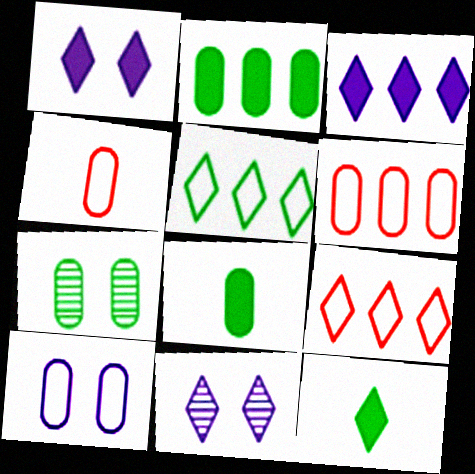[[9, 11, 12]]